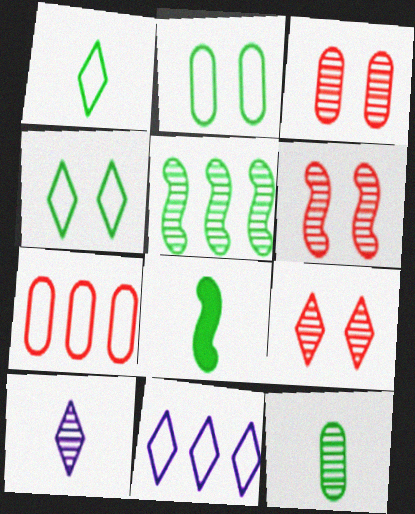[[1, 8, 12], 
[3, 5, 10], 
[3, 6, 9], 
[3, 8, 11]]